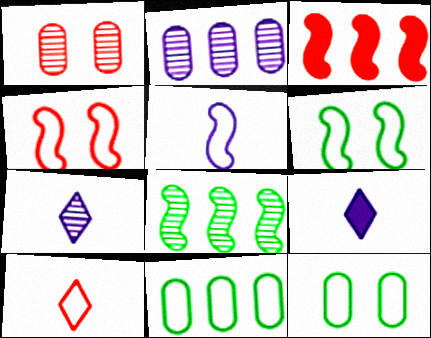[[1, 3, 10], 
[1, 7, 8], 
[3, 7, 12]]